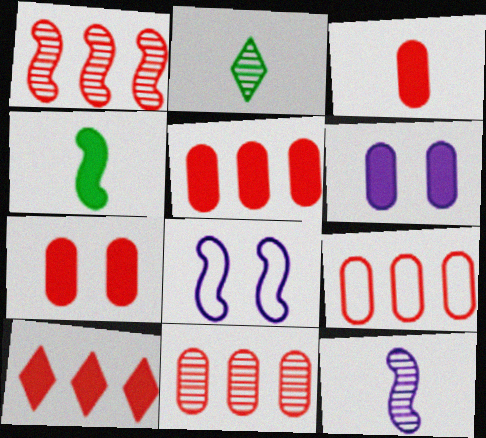[[1, 4, 8], 
[1, 9, 10], 
[2, 5, 8], 
[3, 5, 7], 
[4, 6, 10], 
[5, 9, 11]]